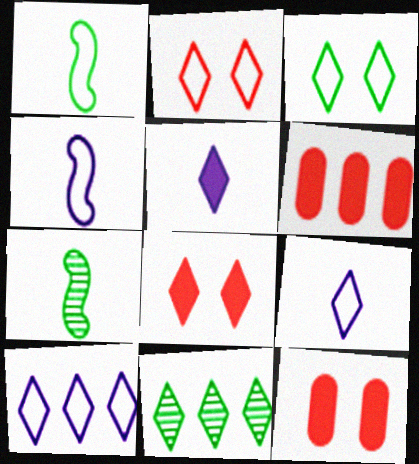[[2, 5, 11], 
[4, 11, 12], 
[7, 10, 12], 
[8, 9, 11]]